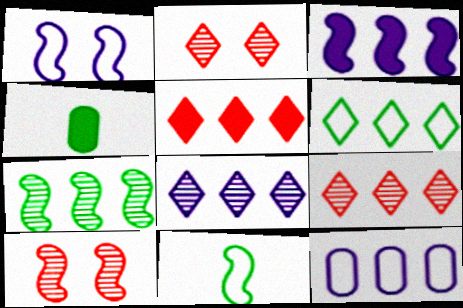[[1, 4, 9], 
[3, 8, 12], 
[3, 10, 11], 
[5, 6, 8], 
[5, 7, 12]]